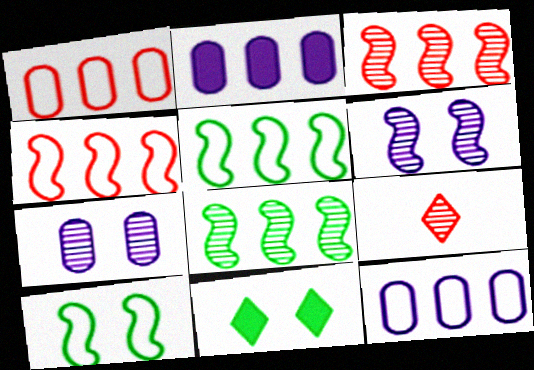[[2, 9, 10], 
[7, 8, 9]]